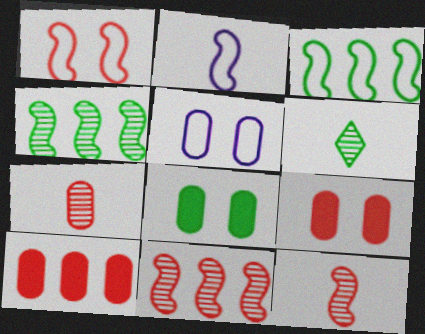[[1, 2, 3], 
[3, 6, 8]]